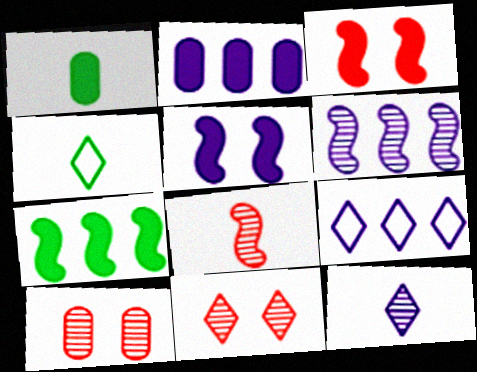[[2, 6, 9]]